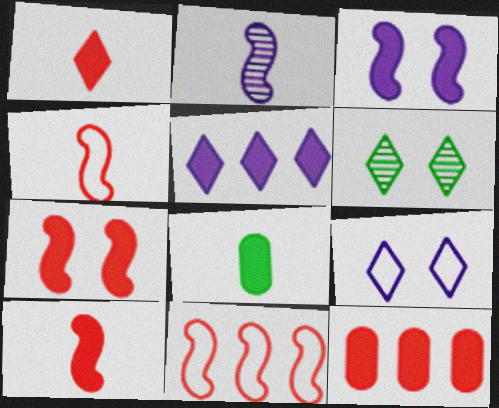[[1, 7, 12], 
[5, 7, 8]]